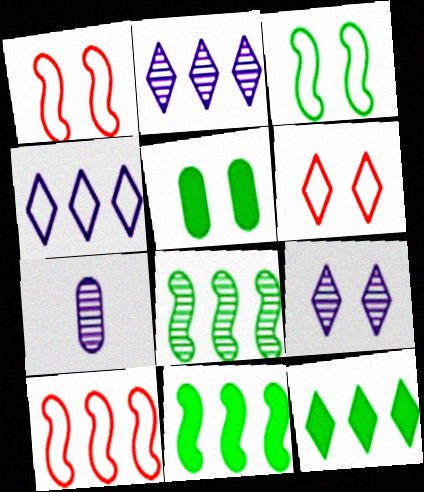[[1, 5, 9], 
[1, 7, 12], 
[6, 7, 11]]